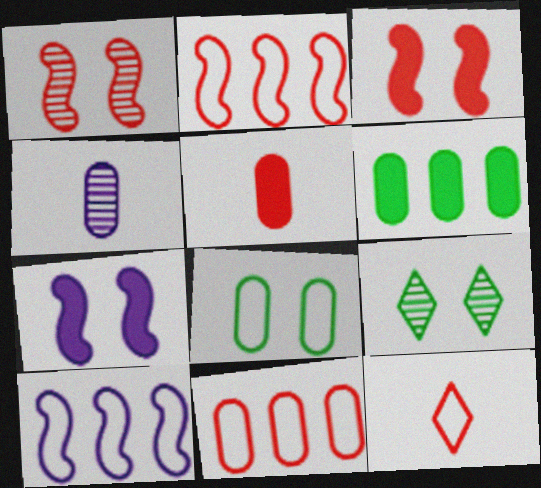[[5, 9, 10], 
[8, 10, 12]]